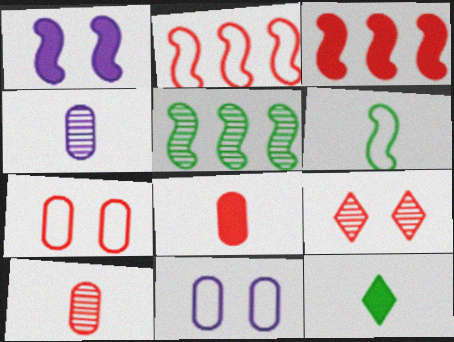[[2, 8, 9], 
[4, 5, 9]]